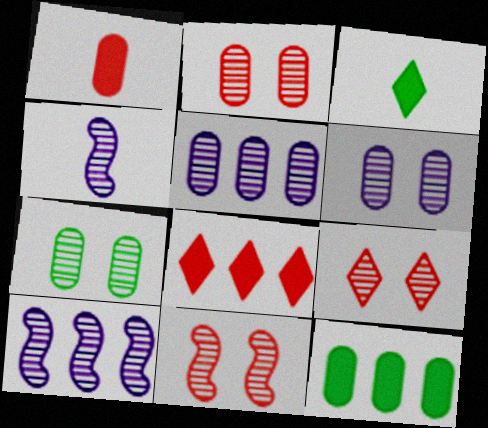[[2, 6, 7], 
[2, 9, 11]]